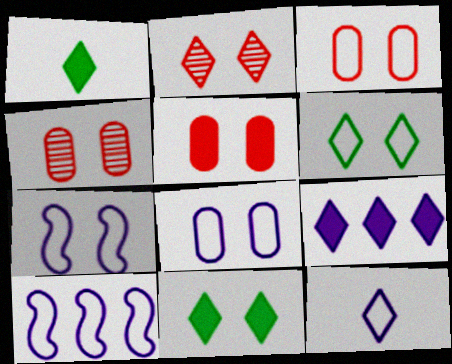[[1, 4, 10], 
[3, 4, 5], 
[3, 6, 7], 
[4, 7, 11], 
[8, 10, 12]]